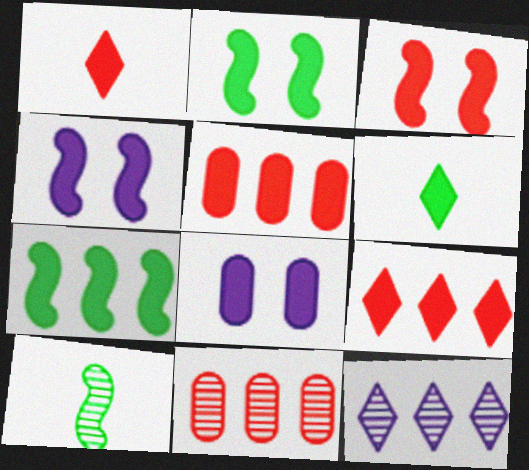[[1, 3, 5], 
[1, 7, 8], 
[2, 3, 4], 
[4, 5, 6]]